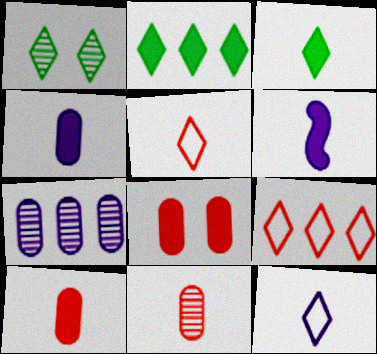[[2, 6, 8], 
[3, 6, 10]]